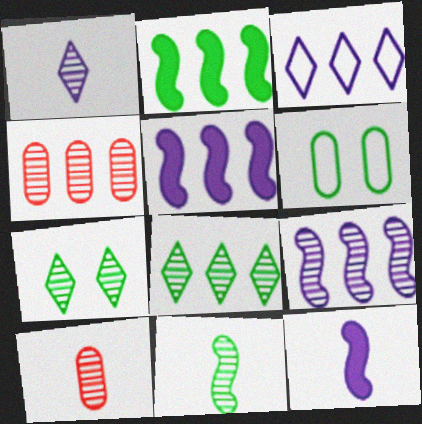[[1, 10, 11], 
[2, 3, 4], 
[4, 8, 9], 
[7, 9, 10]]